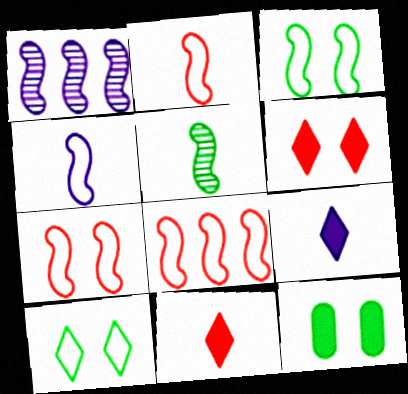[[2, 7, 8], 
[3, 4, 8]]